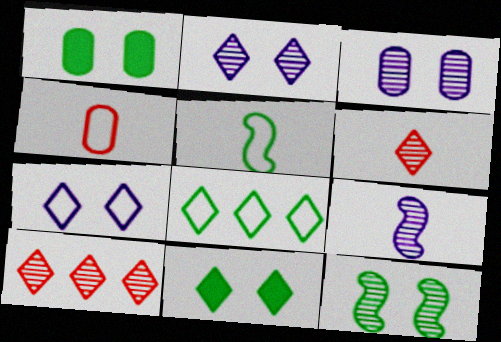[]